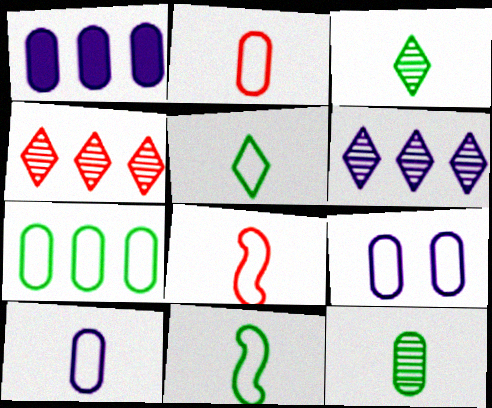[[2, 7, 9], 
[5, 8, 10]]